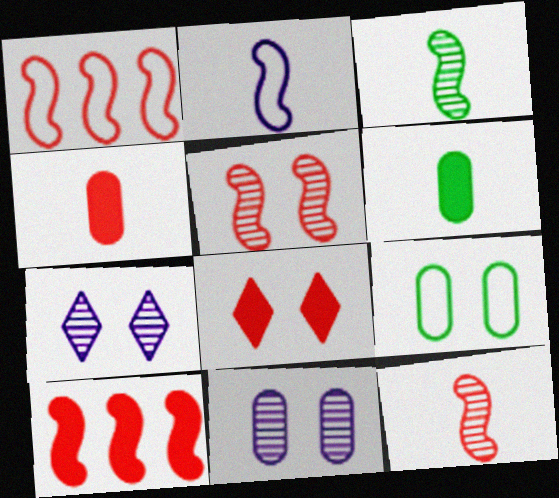[[1, 6, 7], 
[4, 8, 10]]